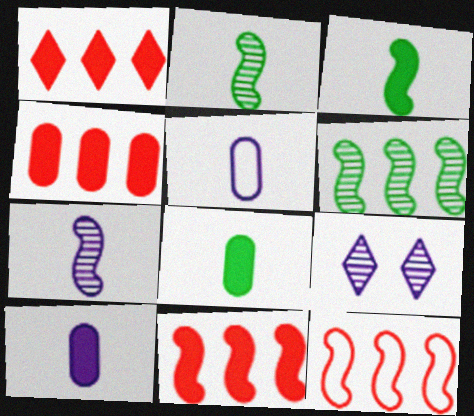[[1, 4, 11], 
[8, 9, 12]]